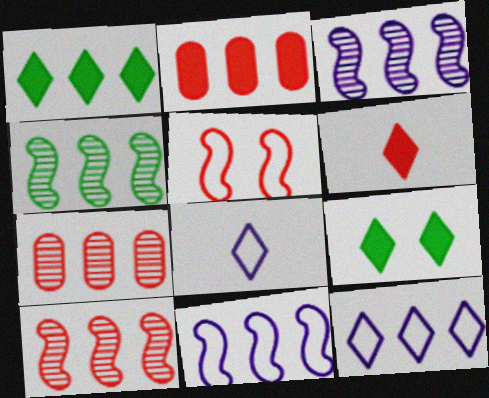[[1, 7, 11], 
[2, 4, 12], 
[3, 4, 10], 
[5, 6, 7]]